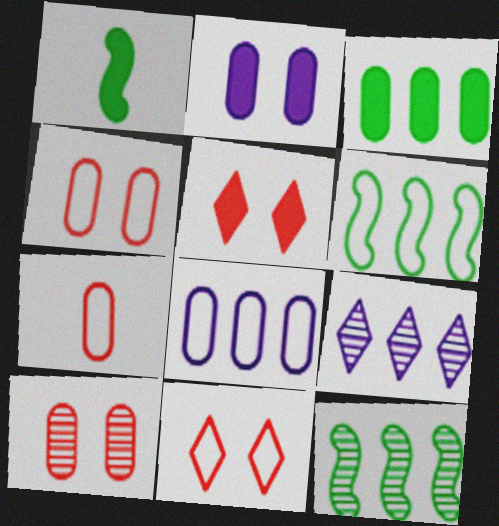[[1, 4, 9]]